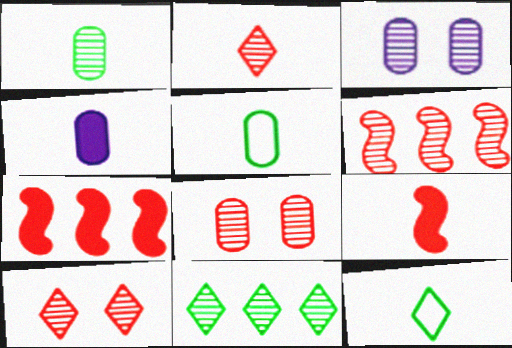[[2, 6, 8], 
[3, 7, 12]]